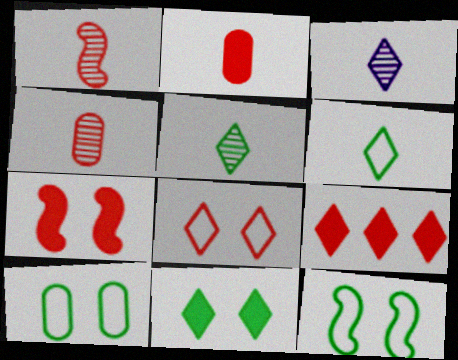[[2, 7, 9]]